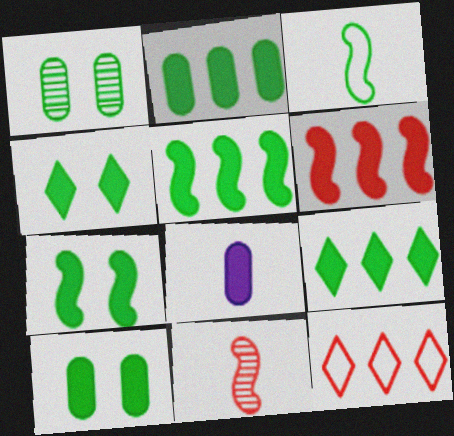[[1, 3, 9], 
[2, 5, 9], 
[4, 6, 8], 
[4, 7, 10]]